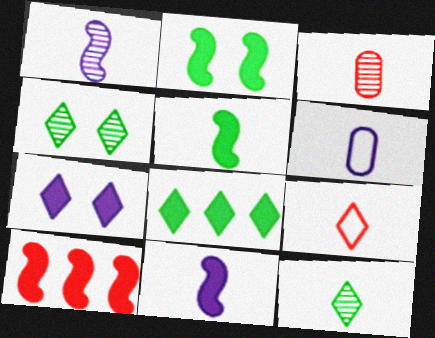[[1, 3, 12], 
[2, 10, 11], 
[4, 6, 10]]